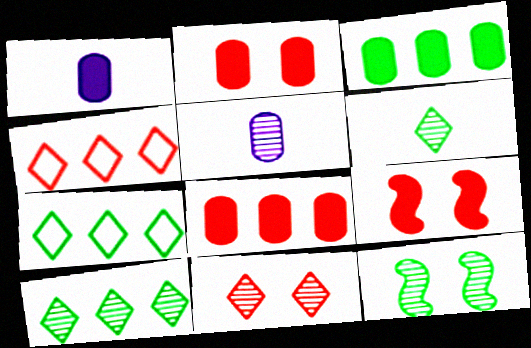[[1, 2, 3], 
[1, 4, 12], 
[5, 7, 9]]